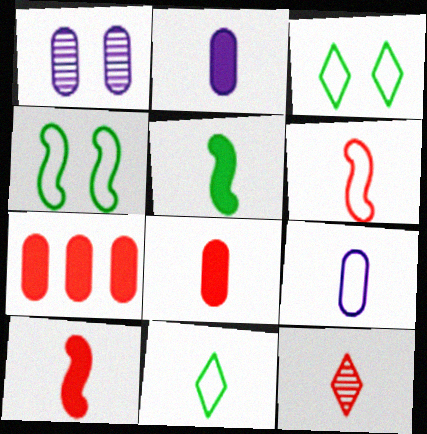[[5, 9, 12], 
[6, 8, 12], 
[6, 9, 11]]